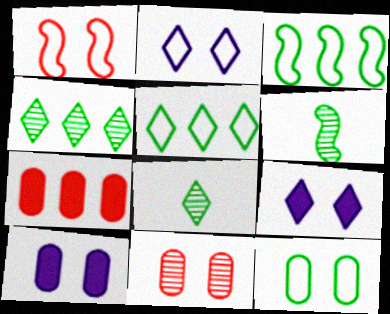[[1, 2, 12], 
[2, 6, 7], 
[10, 11, 12]]